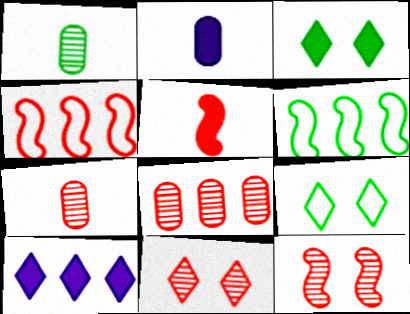[[1, 3, 6], 
[2, 6, 11], 
[4, 5, 12], 
[6, 8, 10]]